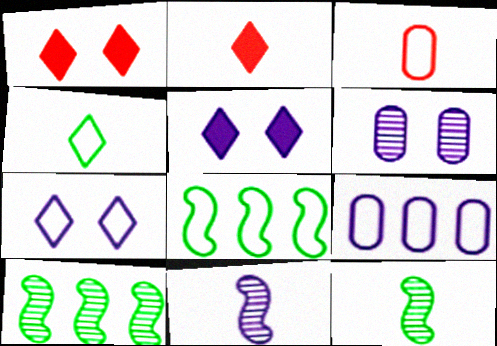[[1, 9, 12], 
[2, 6, 8], 
[3, 5, 10], 
[3, 7, 8], 
[5, 9, 11]]